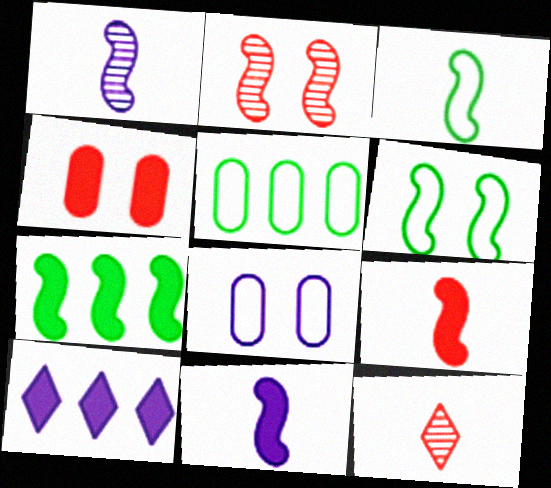[[1, 3, 9], 
[1, 8, 10], 
[7, 8, 12]]